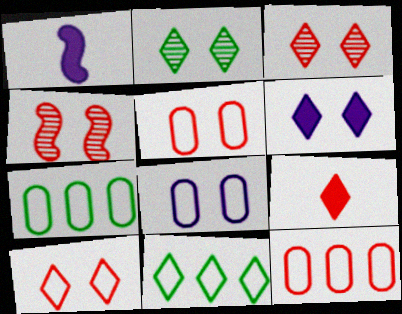[[1, 2, 12], 
[1, 3, 7], 
[2, 6, 10], 
[4, 9, 12]]